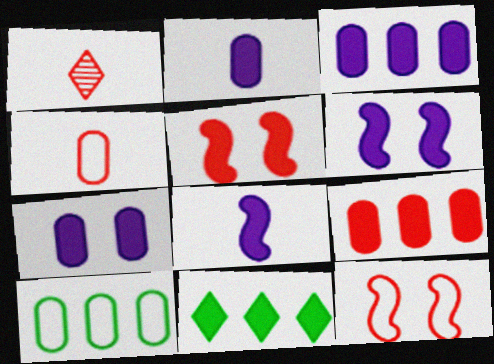[[1, 6, 10], 
[1, 9, 12], 
[2, 3, 7], 
[2, 5, 11]]